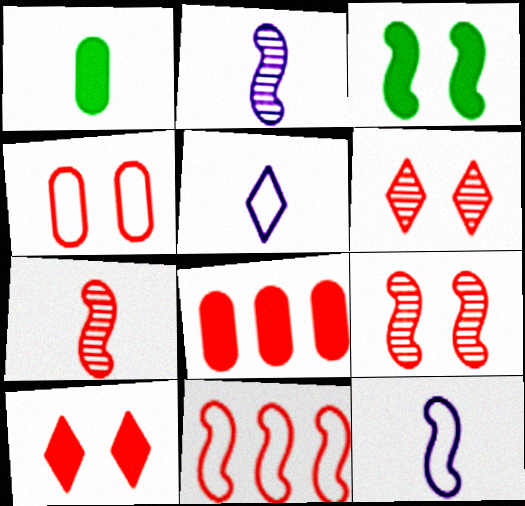[[1, 5, 7], 
[2, 3, 11], 
[4, 9, 10]]